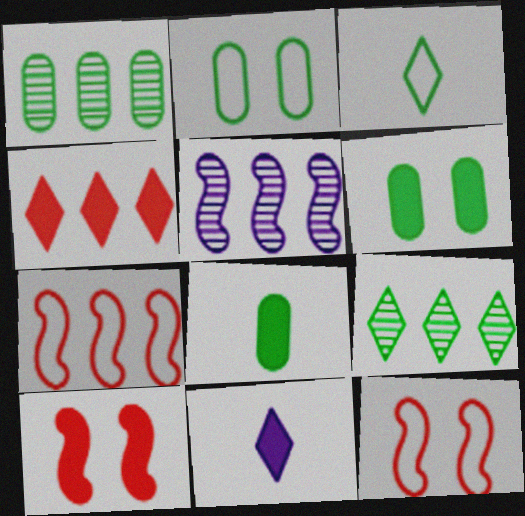[[1, 2, 8], 
[1, 11, 12]]